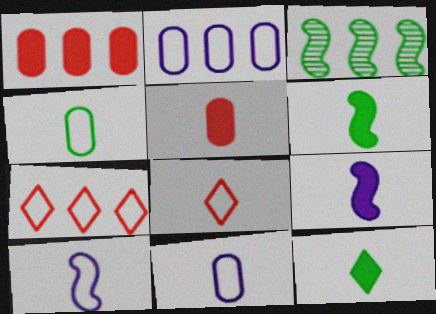[[4, 8, 10], 
[5, 9, 12]]